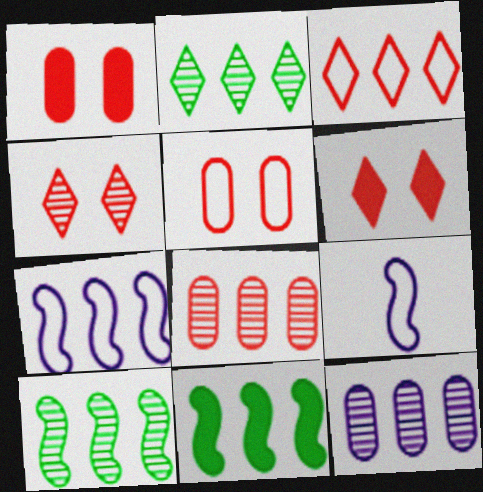[[1, 2, 9], 
[3, 11, 12]]